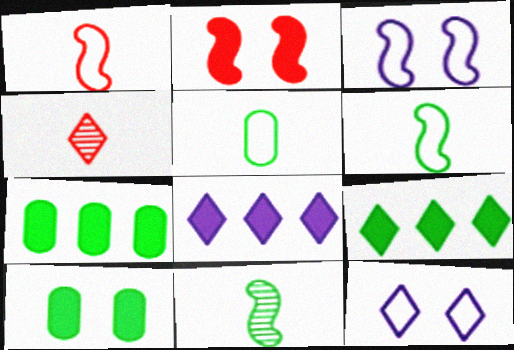[[3, 4, 7], 
[4, 9, 12]]